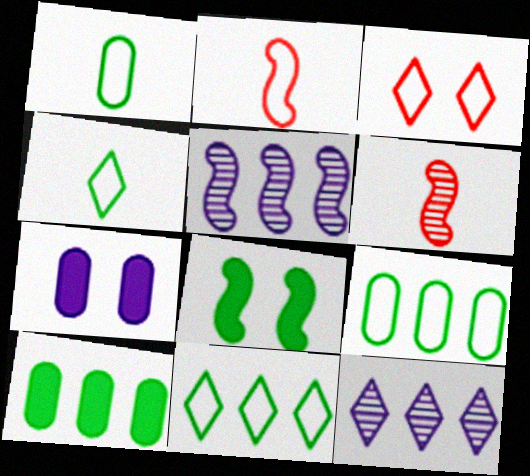[[2, 5, 8], 
[6, 7, 11]]